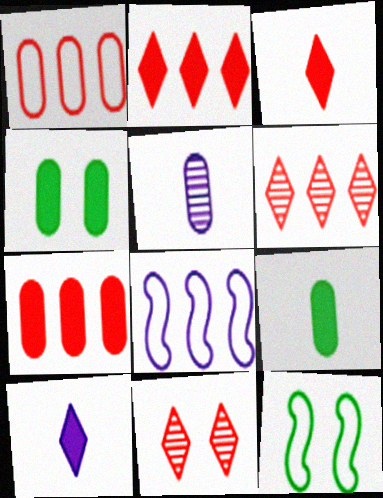[[1, 4, 5], 
[2, 5, 12], 
[8, 9, 11]]